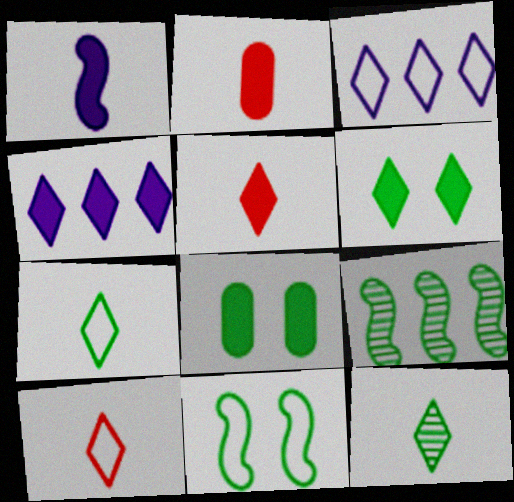[[4, 5, 6], 
[7, 8, 9]]